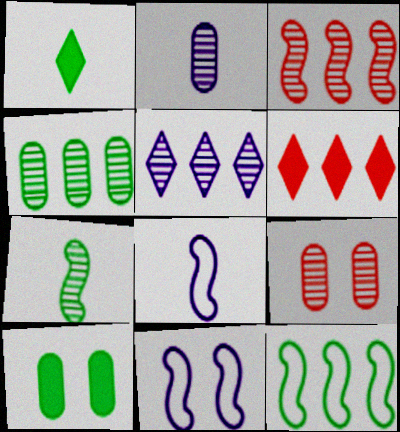[[2, 4, 9], 
[3, 4, 5], 
[5, 7, 9]]